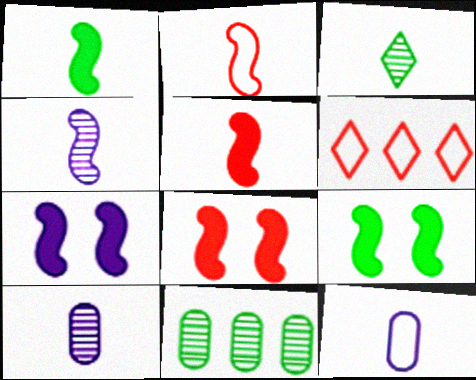[[1, 2, 4], 
[3, 5, 12], 
[6, 9, 10], 
[7, 8, 9]]